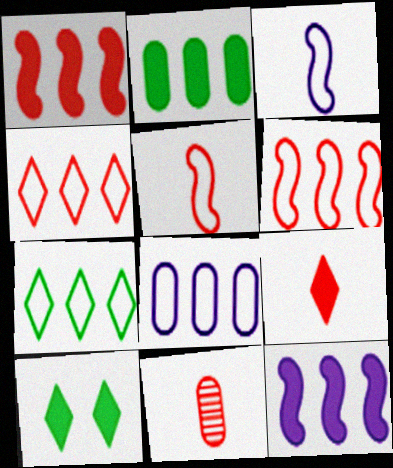[[5, 9, 11], 
[6, 7, 8]]